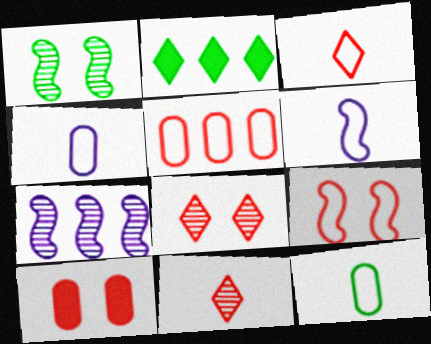[[1, 2, 12], 
[2, 5, 7], 
[3, 5, 9], 
[3, 6, 12], 
[8, 9, 10]]